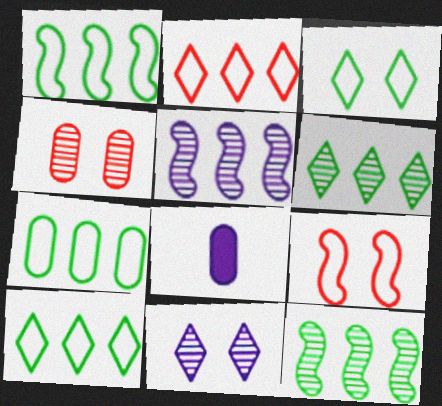[[1, 7, 10], 
[4, 7, 8], 
[6, 8, 9]]